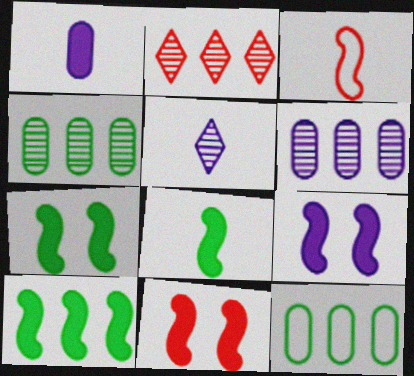[[5, 11, 12], 
[7, 8, 10], 
[7, 9, 11]]